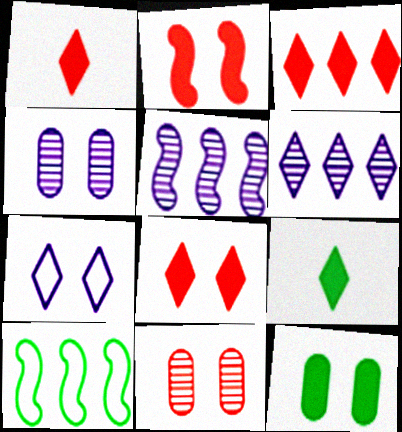[[1, 3, 8], 
[1, 4, 10]]